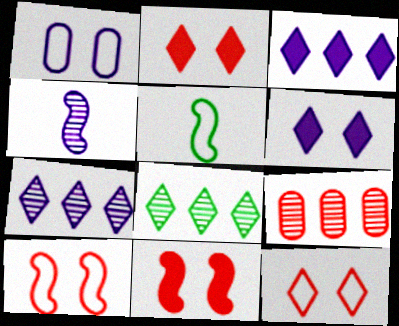[[1, 3, 4], 
[5, 6, 9]]